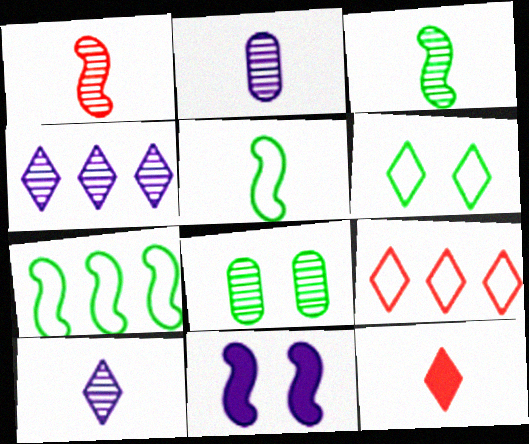[[1, 4, 8], 
[1, 7, 11], 
[2, 5, 12], 
[4, 6, 12]]